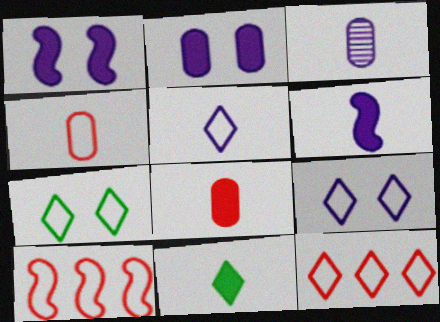[[3, 5, 6], 
[5, 7, 12], 
[6, 8, 11]]